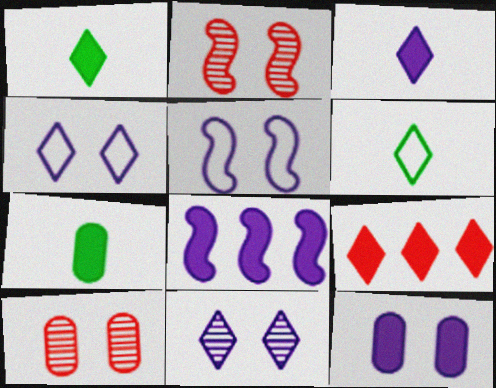[[3, 8, 12], 
[5, 11, 12], 
[6, 8, 10], 
[6, 9, 11]]